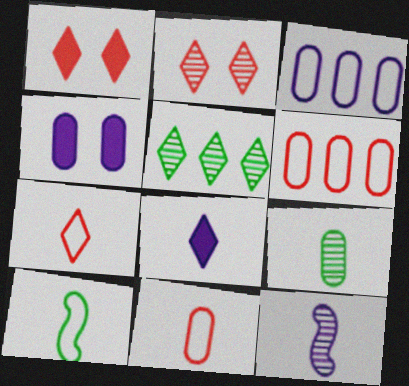[[4, 6, 9]]